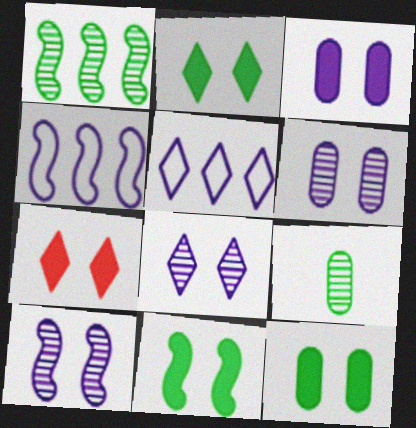[[2, 11, 12], 
[3, 7, 11], 
[4, 7, 9], 
[6, 8, 10]]